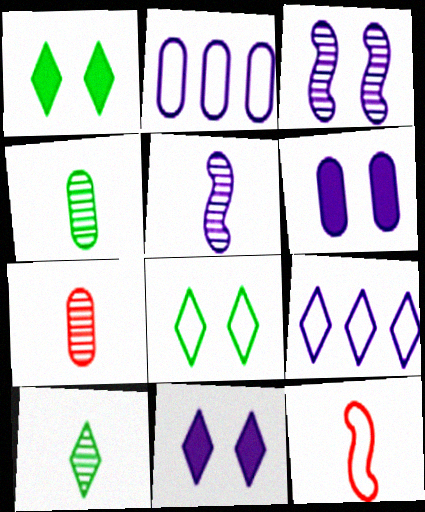[[2, 5, 11], 
[2, 8, 12], 
[5, 6, 9], 
[5, 7, 10]]